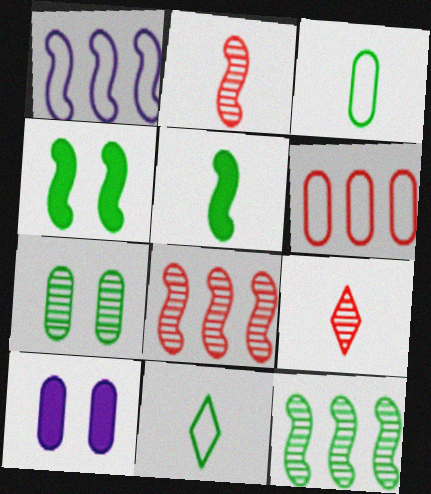[[1, 2, 4], 
[8, 10, 11]]